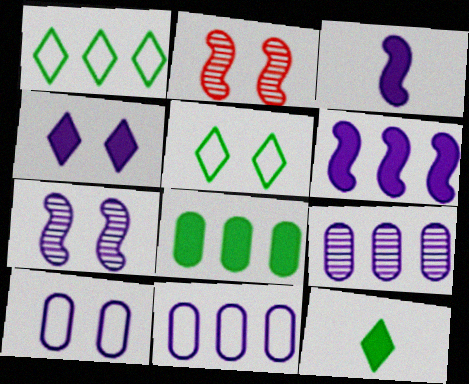[[2, 11, 12], 
[4, 7, 10]]